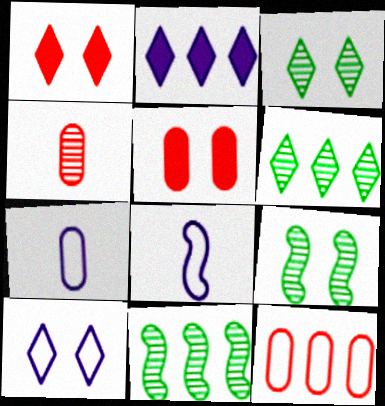[[1, 3, 10], 
[1, 7, 11], 
[2, 11, 12], 
[4, 5, 12], 
[5, 6, 8], 
[5, 9, 10]]